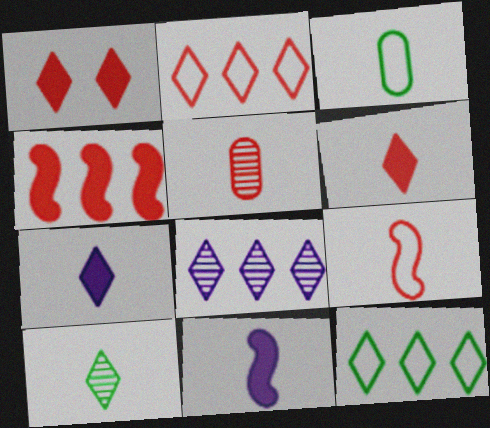[[5, 6, 9]]